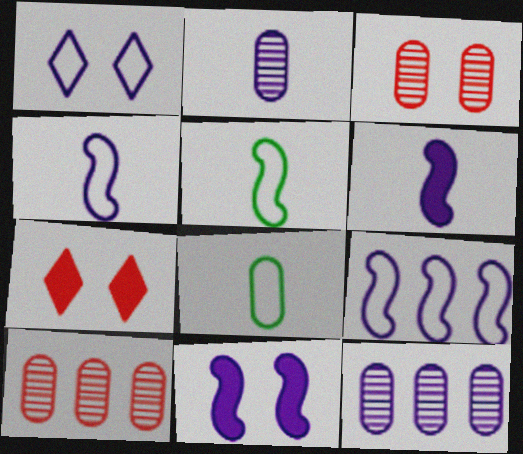[[1, 6, 12], 
[5, 7, 12]]